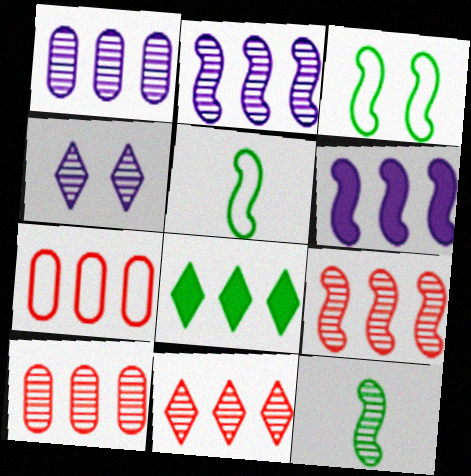[[2, 7, 8], 
[4, 10, 12], 
[9, 10, 11]]